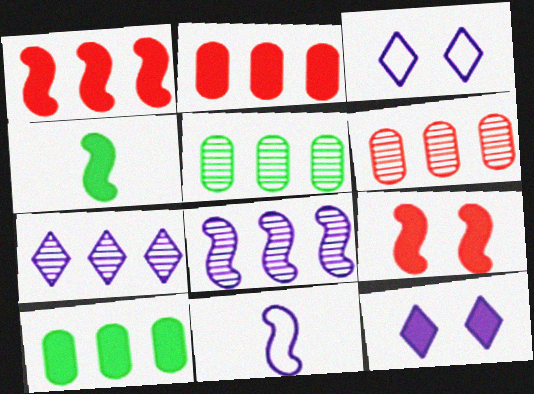[[2, 4, 12], 
[3, 4, 6]]